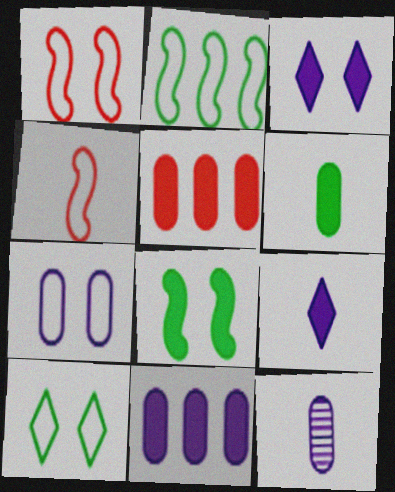[[1, 7, 10], 
[5, 8, 9], 
[7, 11, 12]]